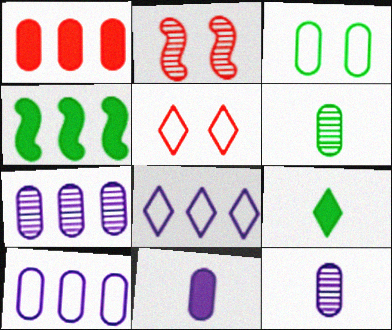[[1, 3, 12], 
[2, 9, 10], 
[4, 5, 12]]